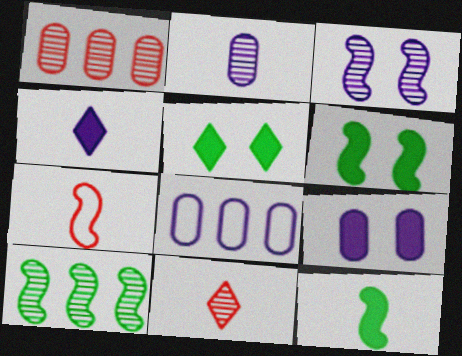[[2, 8, 9], 
[3, 4, 8], 
[6, 8, 11]]